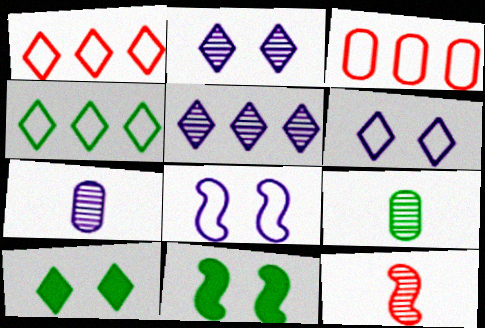[[1, 7, 11], 
[4, 9, 11]]